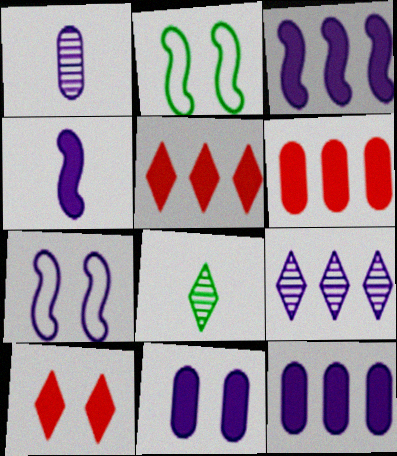[[1, 2, 5], 
[6, 7, 8]]